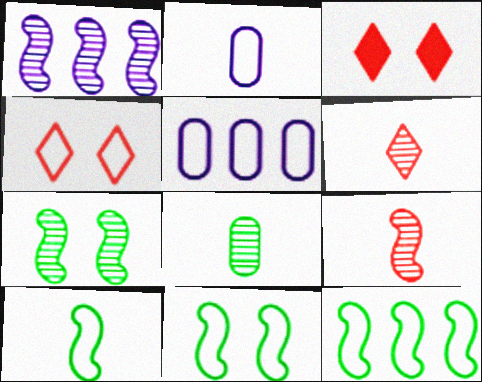[[1, 7, 9], 
[2, 4, 12], 
[4, 5, 10], 
[10, 11, 12]]